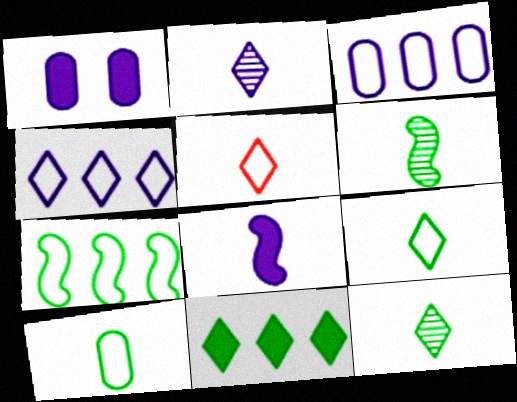[]